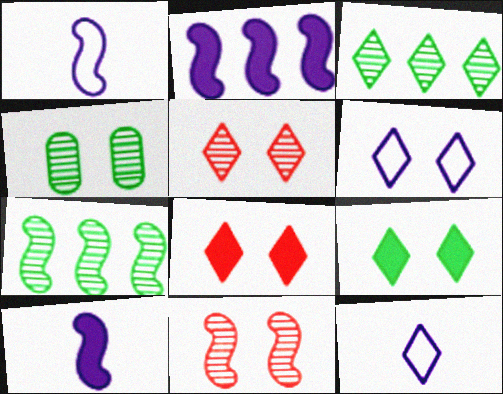[[3, 8, 12], 
[5, 6, 9]]